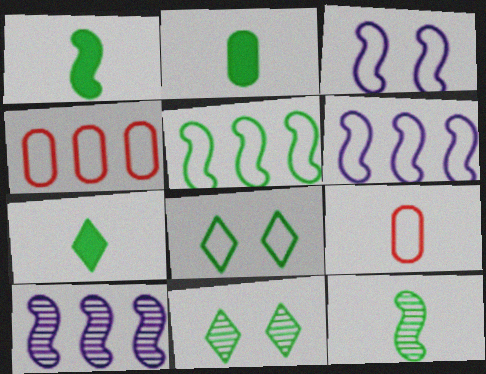[[1, 2, 7], 
[2, 5, 11], 
[6, 8, 9]]